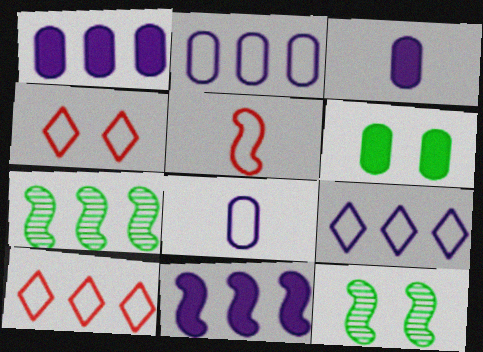[[1, 7, 10], 
[3, 4, 7], 
[3, 10, 12], 
[5, 11, 12]]